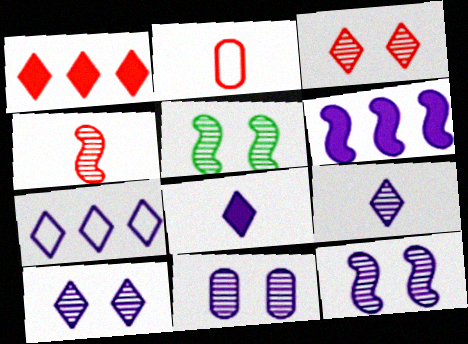[[3, 5, 11], 
[7, 8, 10], 
[10, 11, 12]]